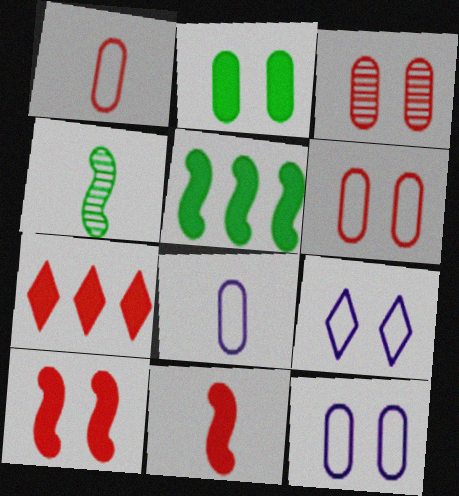[[2, 3, 12], 
[4, 7, 12]]